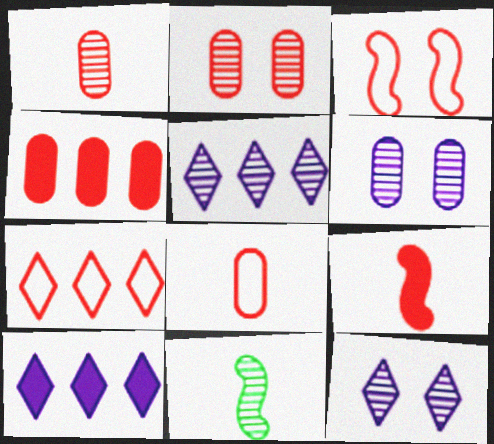[[2, 4, 8], 
[2, 5, 11], 
[2, 7, 9], 
[3, 7, 8]]